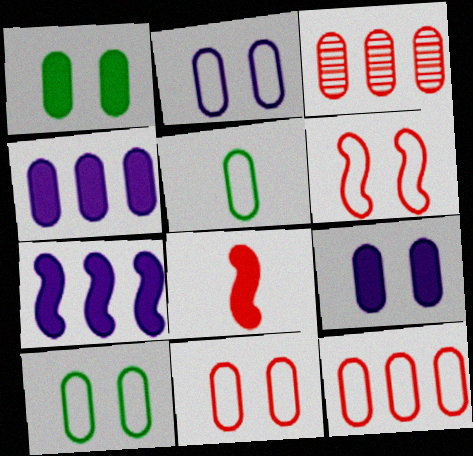[[2, 5, 12], 
[2, 10, 11], 
[3, 5, 9]]